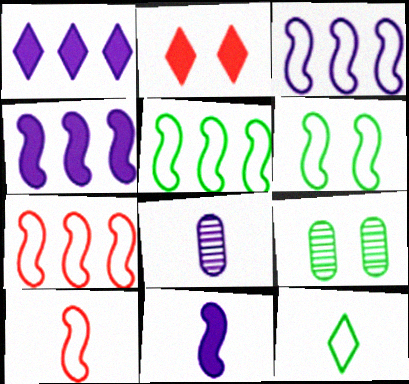[[1, 9, 10], 
[2, 5, 8], 
[3, 5, 7], 
[3, 6, 10]]